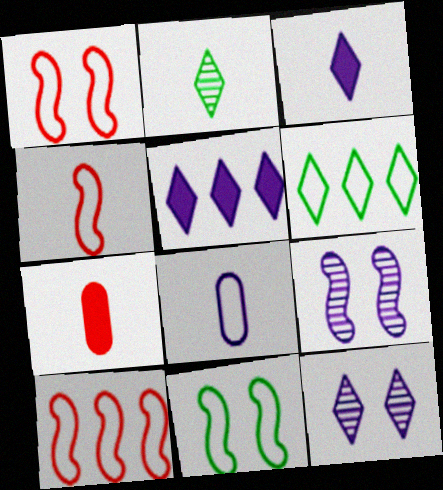[[1, 4, 10], 
[1, 6, 8], 
[5, 8, 9], 
[6, 7, 9]]